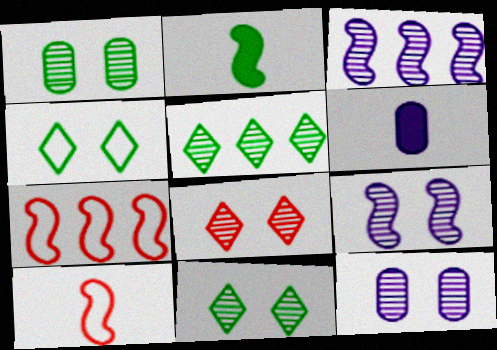[[1, 8, 9], 
[2, 7, 9], 
[6, 7, 11]]